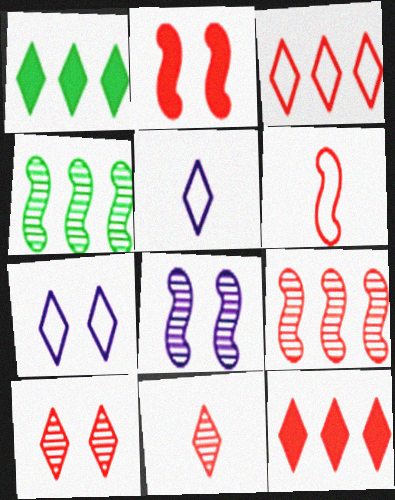[[1, 5, 10], 
[1, 7, 11], 
[2, 6, 9]]